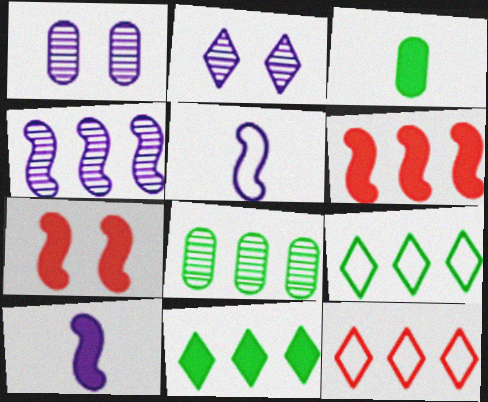[]